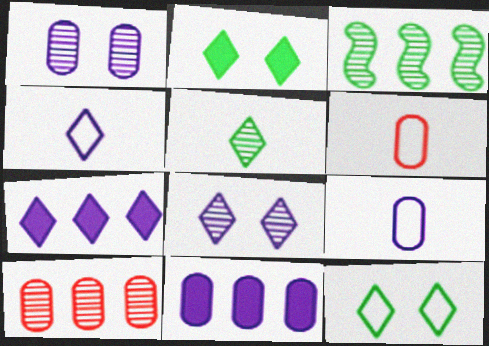[[1, 9, 11], 
[4, 7, 8]]